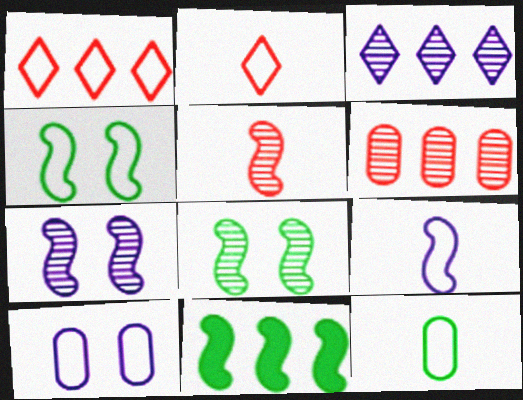[[2, 9, 12]]